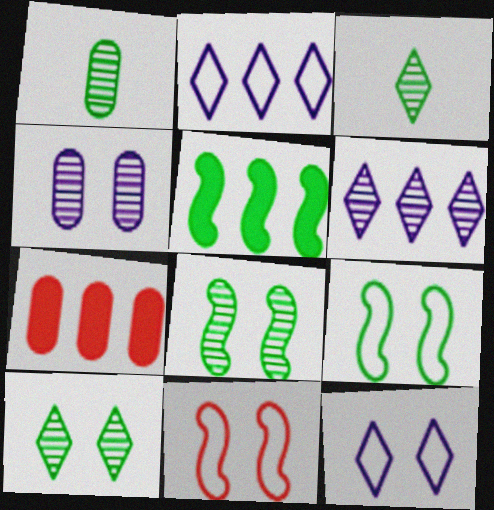[]